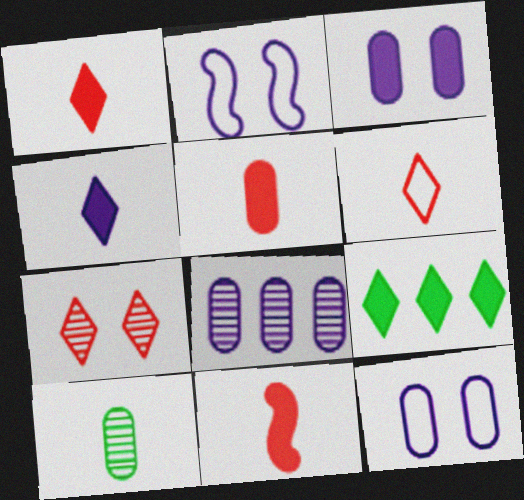[[1, 5, 11], 
[2, 4, 8], 
[3, 9, 11]]